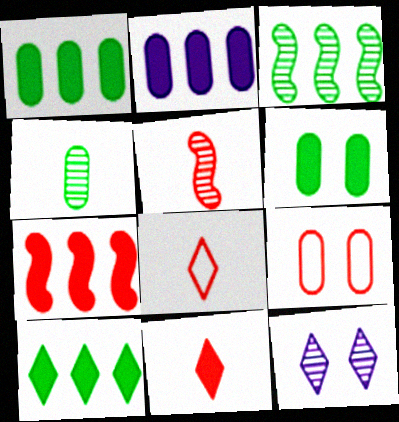[[2, 4, 9], 
[2, 7, 10], 
[8, 10, 12]]